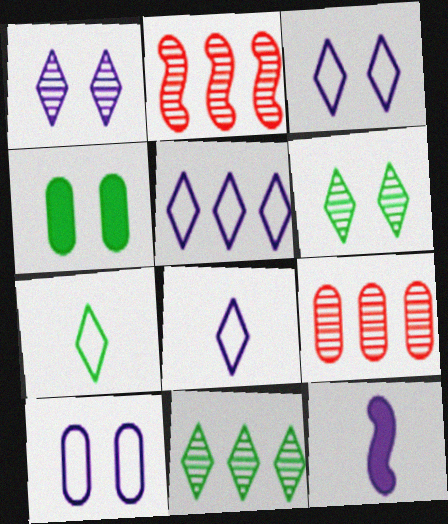[[2, 4, 8], 
[3, 5, 8]]